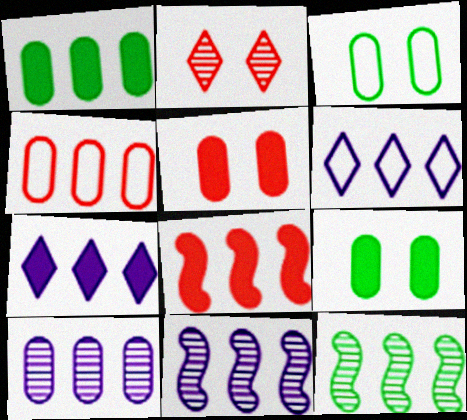[[1, 4, 10], 
[1, 7, 8], 
[4, 7, 12]]